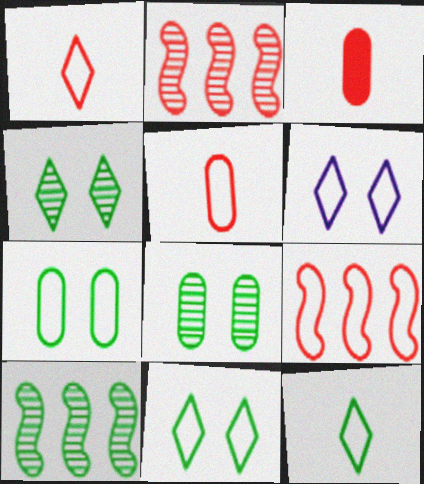[[3, 6, 10]]